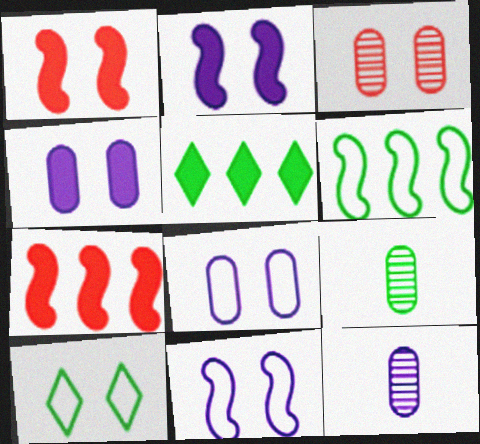[[2, 3, 10], 
[7, 10, 12]]